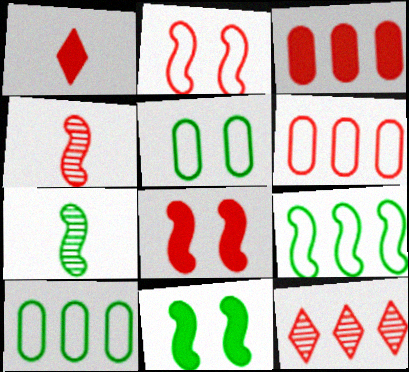[[1, 3, 8], 
[7, 9, 11]]